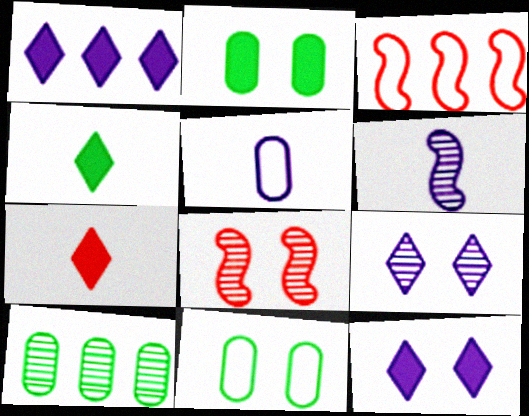[[1, 3, 10], 
[8, 11, 12]]